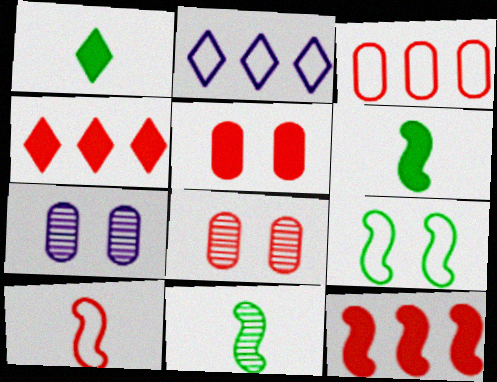[[2, 5, 11], 
[2, 6, 8], 
[4, 8, 10]]